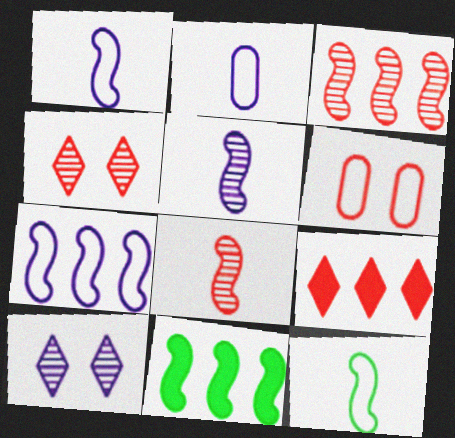[[2, 4, 11], 
[3, 7, 11], 
[6, 8, 9]]